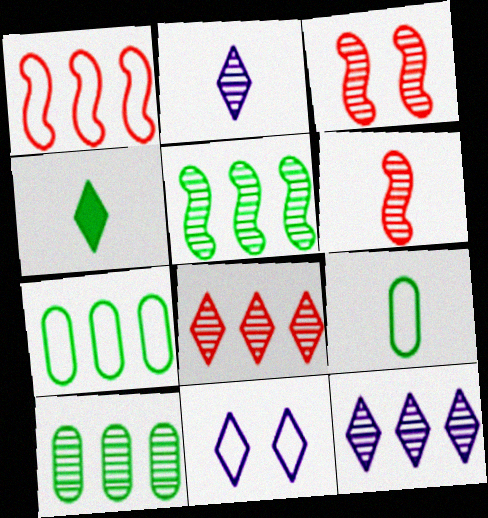[[1, 9, 11], 
[2, 3, 10], 
[4, 8, 11]]